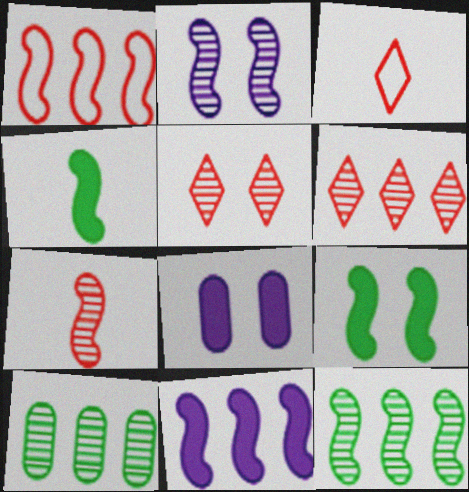[[1, 2, 4], 
[1, 11, 12], 
[2, 7, 12], 
[3, 8, 12]]